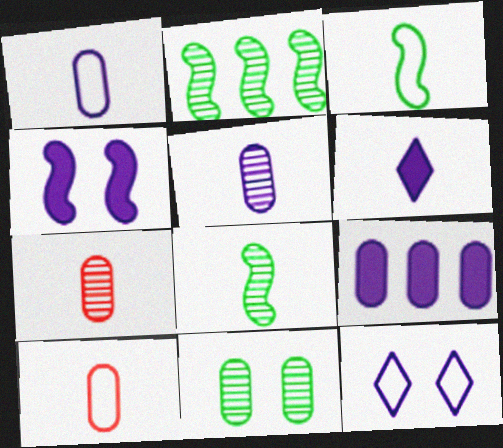[[3, 6, 7], 
[4, 6, 9], 
[6, 8, 10], 
[9, 10, 11]]